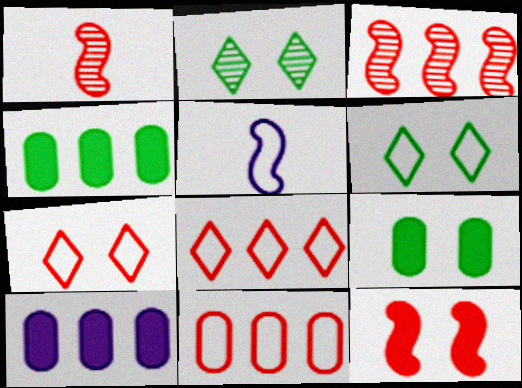[[1, 6, 10], 
[5, 6, 11]]